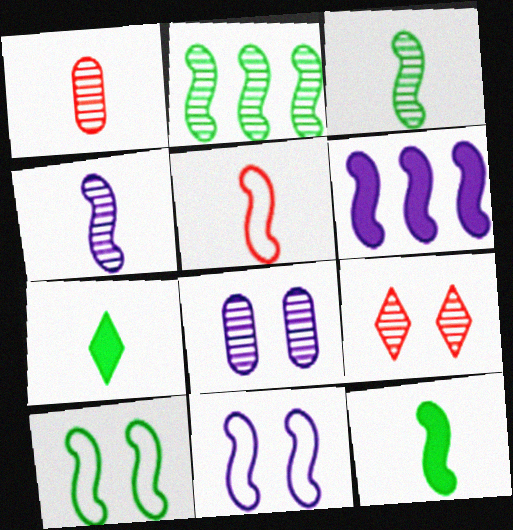[[2, 10, 12], 
[4, 5, 12], 
[4, 6, 11]]